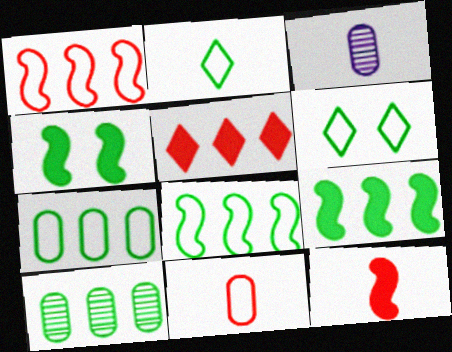[[2, 3, 12], 
[2, 4, 10]]